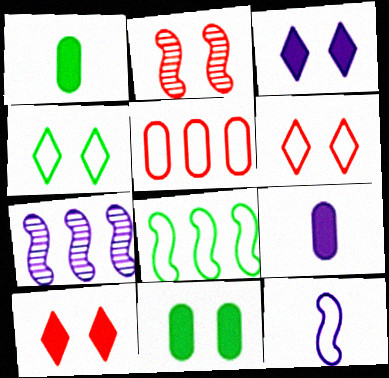[[1, 6, 7], 
[4, 5, 12]]